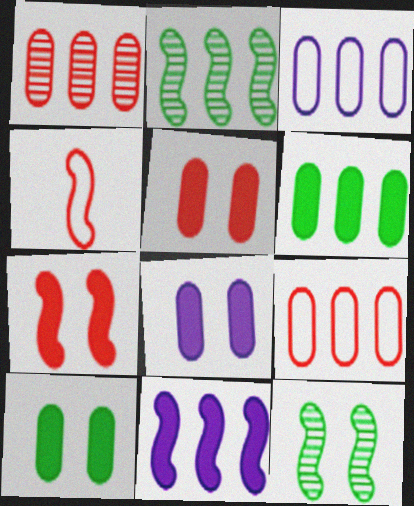[[1, 3, 6], 
[4, 11, 12], 
[5, 8, 10]]